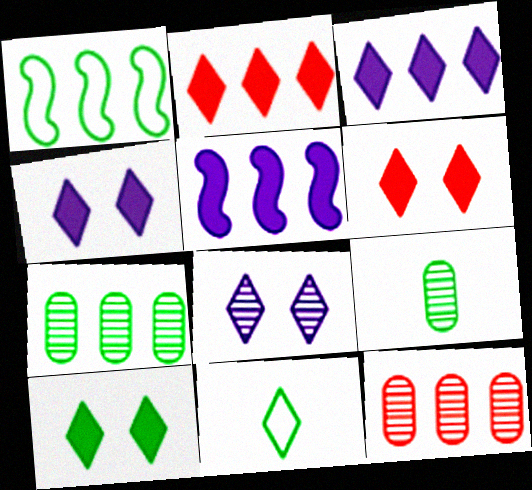[[1, 3, 12], 
[1, 9, 10], 
[2, 8, 11], 
[4, 6, 10]]